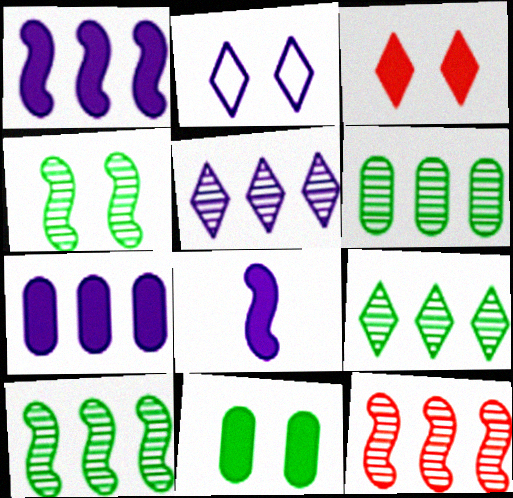[[5, 6, 12], 
[6, 9, 10]]